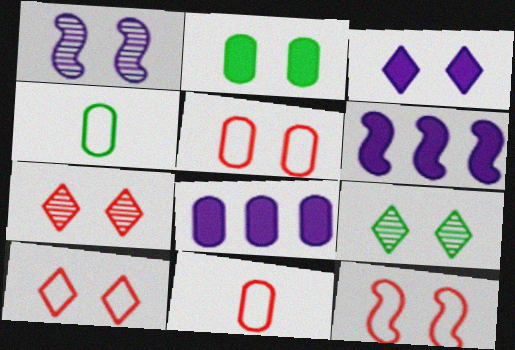[[1, 2, 10], 
[3, 9, 10], 
[4, 6, 7], 
[5, 10, 12], 
[6, 9, 11]]